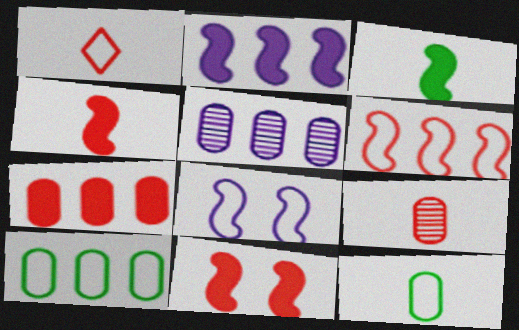[[1, 4, 9], 
[1, 8, 10], 
[2, 3, 11], 
[5, 7, 10]]